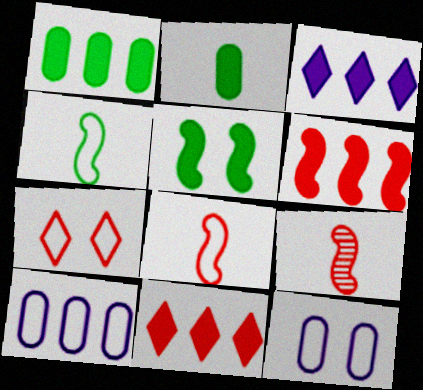[[1, 3, 6], 
[4, 7, 10]]